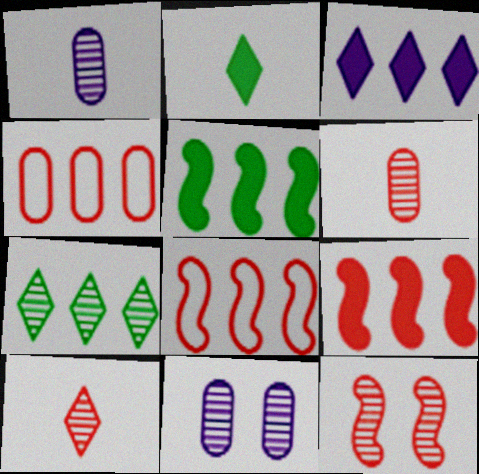[[1, 7, 12], 
[2, 8, 11]]